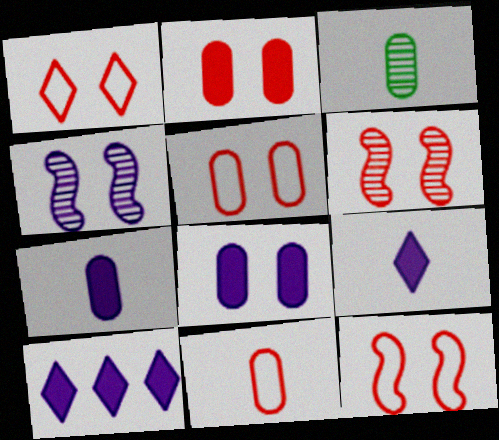[[1, 2, 6], 
[1, 5, 12], 
[3, 7, 11], 
[3, 10, 12]]